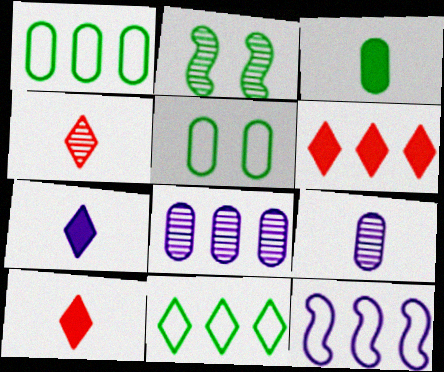[[2, 3, 11], 
[2, 4, 8]]